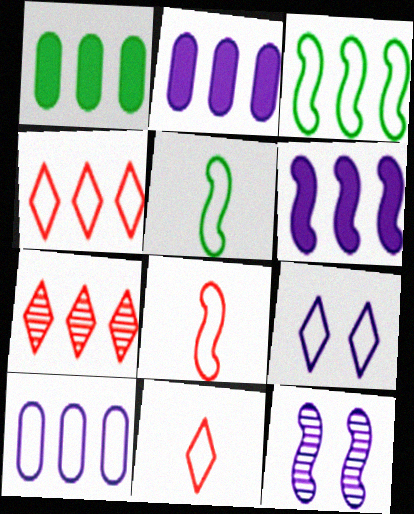[[1, 11, 12], 
[2, 3, 7], 
[3, 4, 10]]